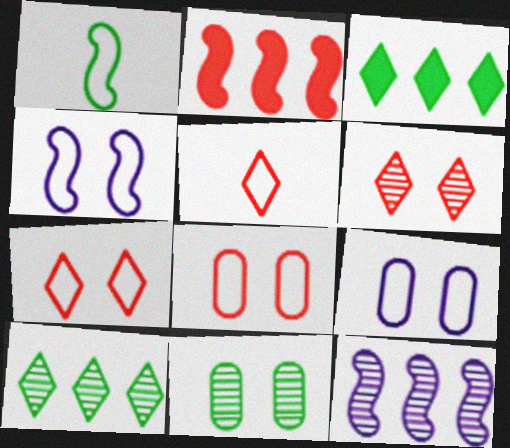[[1, 3, 11]]